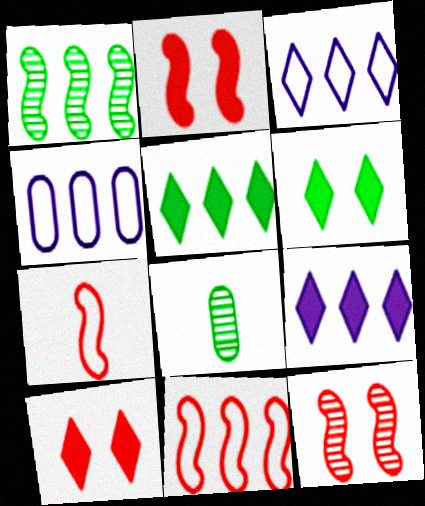[[2, 3, 8]]